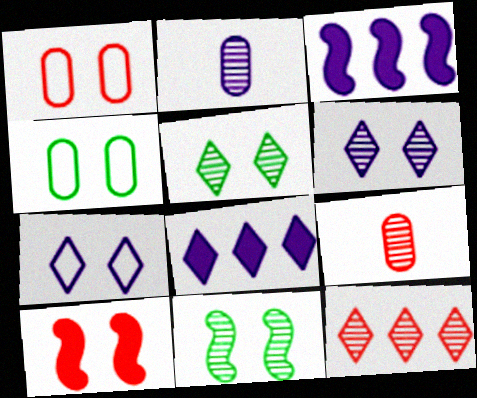[[2, 3, 7], 
[2, 11, 12], 
[4, 6, 10]]